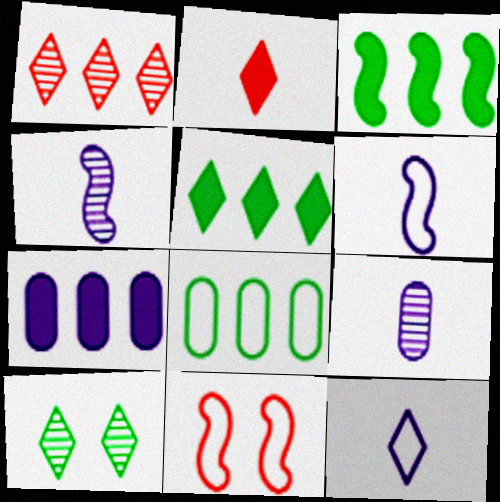[[3, 4, 11], 
[5, 9, 11], 
[8, 11, 12]]